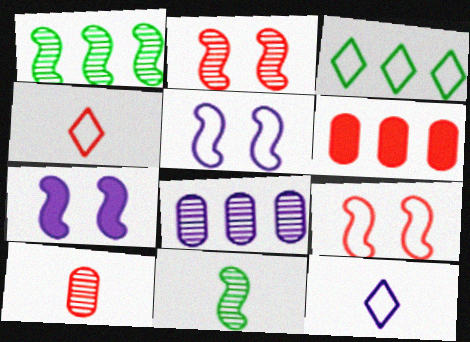[[2, 4, 6], 
[3, 7, 10], 
[7, 8, 12]]